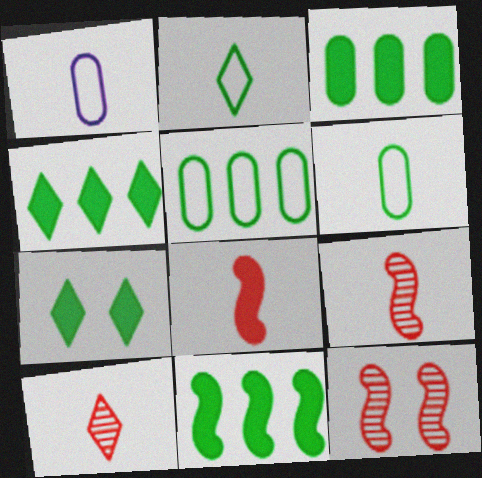[[1, 4, 12], 
[3, 4, 11]]